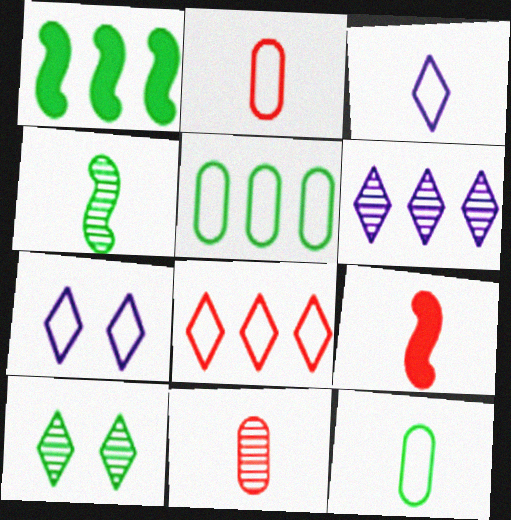[[1, 7, 11], 
[1, 10, 12]]